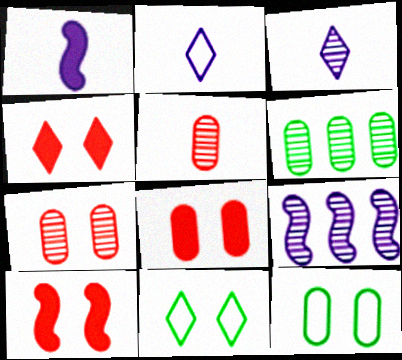[[2, 6, 10], 
[4, 8, 10]]